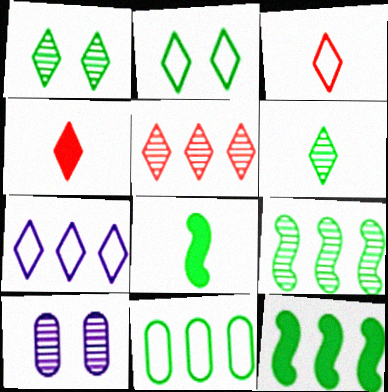[[1, 4, 7], 
[1, 8, 11], 
[2, 3, 7], 
[3, 10, 12]]